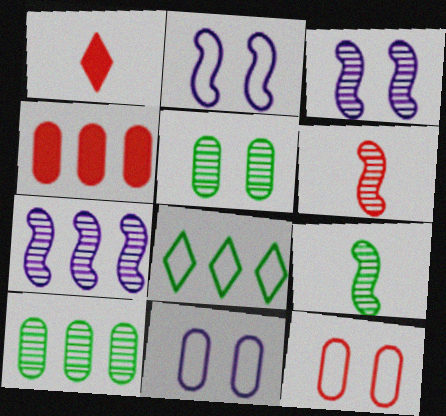[[1, 2, 10], 
[4, 7, 8]]